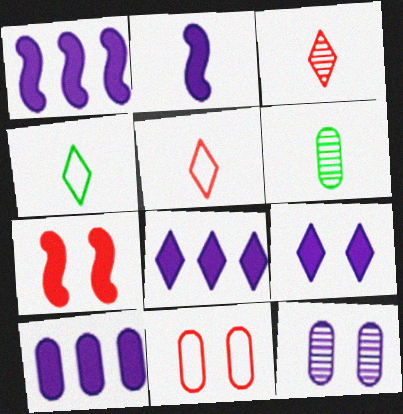[[1, 8, 10], 
[2, 5, 6], 
[2, 9, 10], 
[6, 10, 11]]